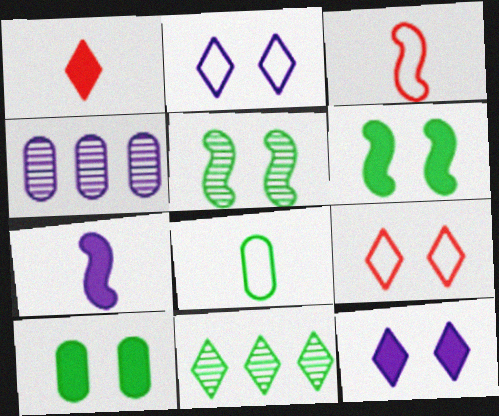[[1, 2, 11], 
[2, 4, 7], 
[6, 8, 11]]